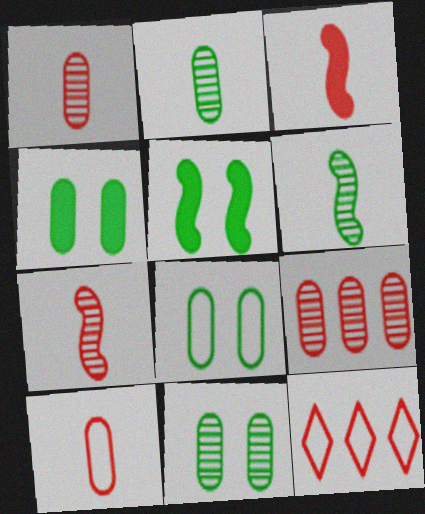[[4, 8, 11]]